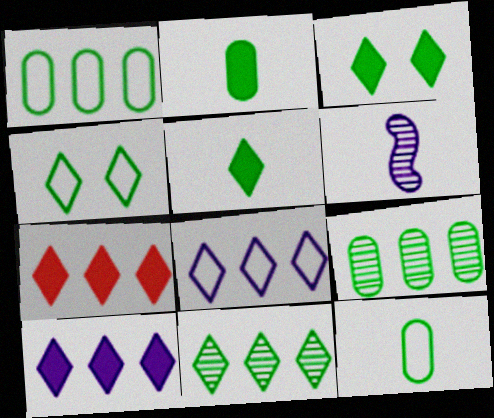[[4, 5, 11], 
[7, 8, 11]]